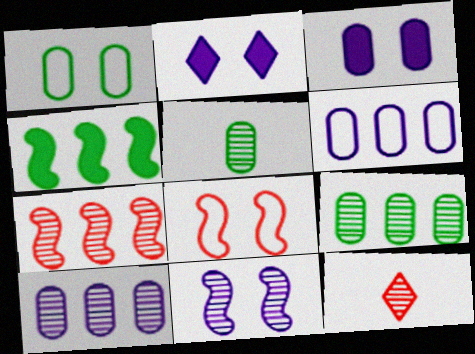[[9, 11, 12]]